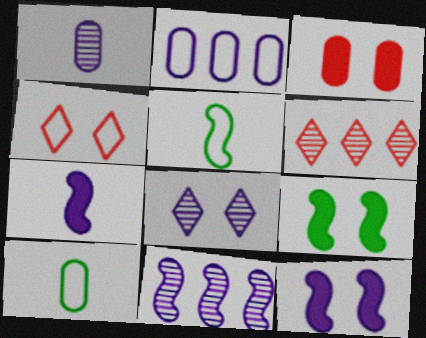[[1, 8, 11], 
[2, 4, 5], 
[2, 7, 8], 
[6, 10, 12]]